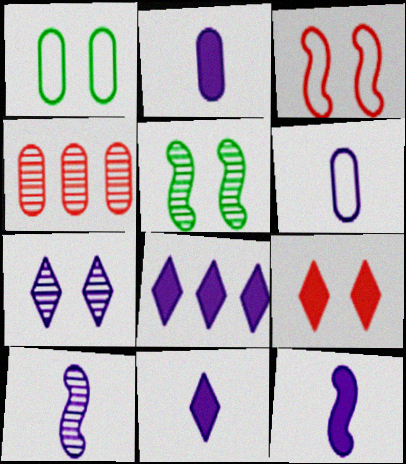[[1, 2, 4], 
[2, 11, 12], 
[6, 10, 11]]